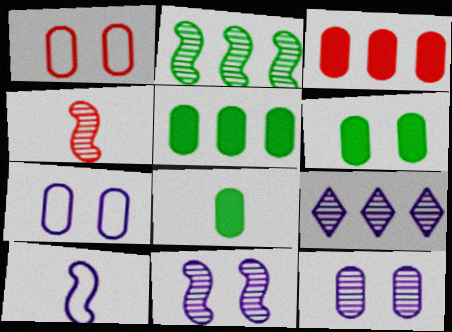[[1, 6, 12], 
[2, 4, 11], 
[5, 6, 8]]